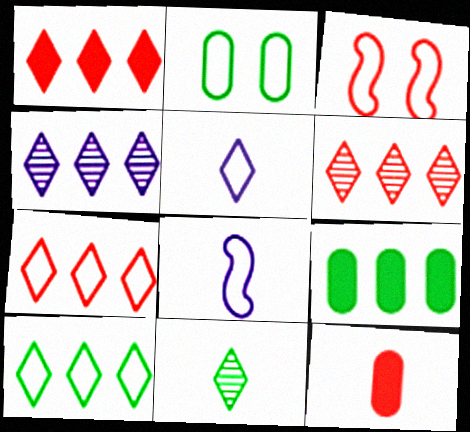[[1, 4, 10], 
[1, 6, 7], 
[2, 7, 8], 
[3, 6, 12], 
[8, 11, 12]]